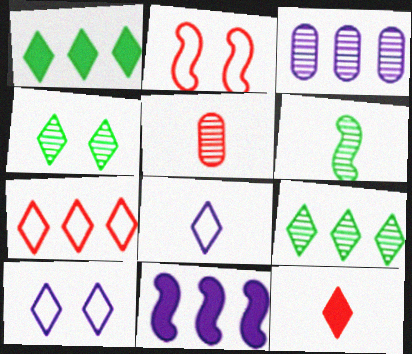[[2, 6, 11], 
[9, 10, 12]]